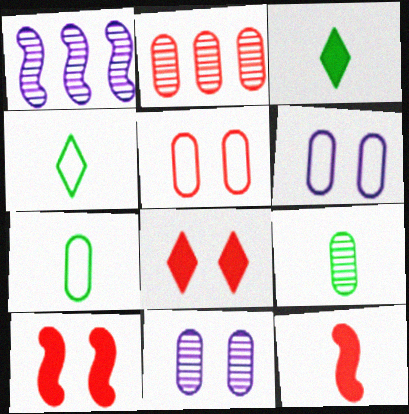[[1, 3, 5], 
[1, 7, 8], 
[2, 9, 11]]